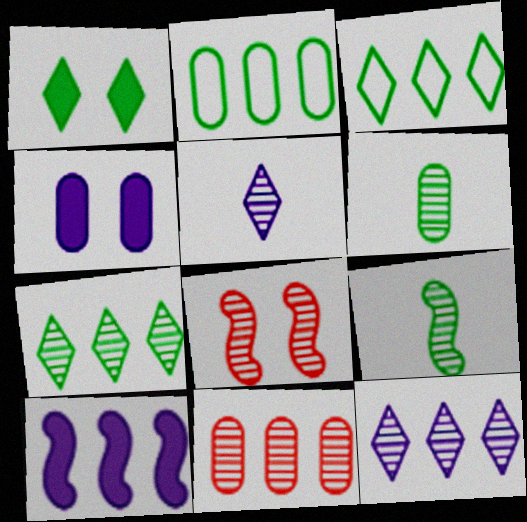[[1, 2, 9], 
[3, 10, 11], 
[6, 8, 12]]